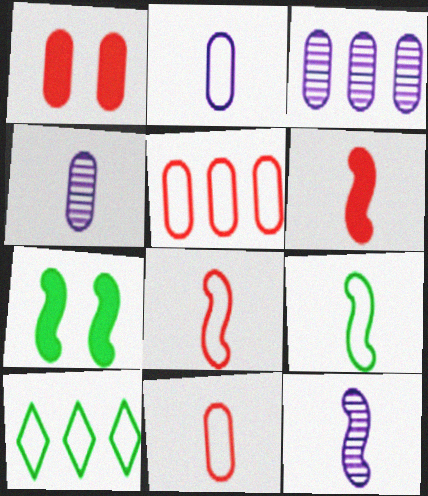[[1, 10, 12], 
[6, 9, 12]]